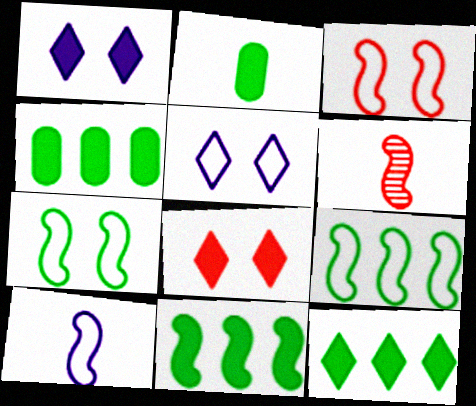[[3, 9, 10], 
[4, 5, 6], 
[4, 11, 12]]